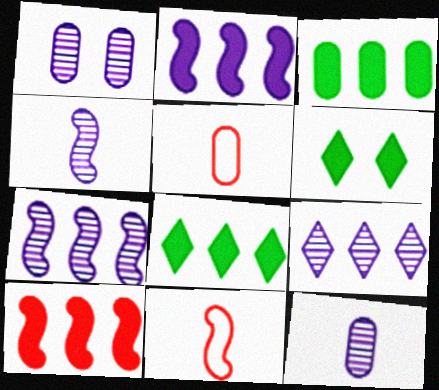[[1, 3, 5], 
[1, 4, 9], 
[1, 8, 11], 
[5, 6, 7]]